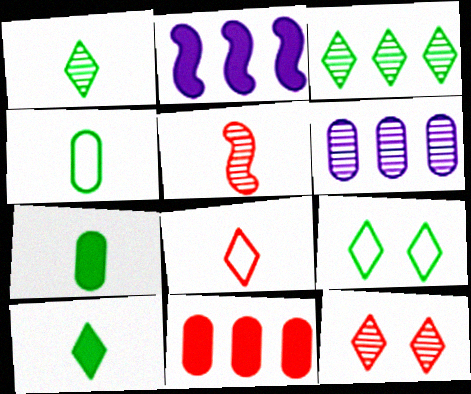[[2, 4, 12], 
[3, 9, 10]]